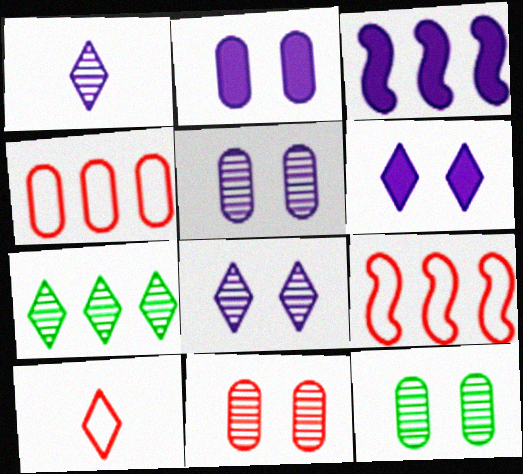[[3, 4, 7], 
[3, 10, 12], 
[5, 11, 12], 
[6, 7, 10]]